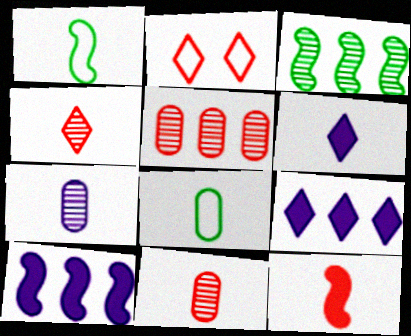[[1, 6, 11], 
[2, 5, 12]]